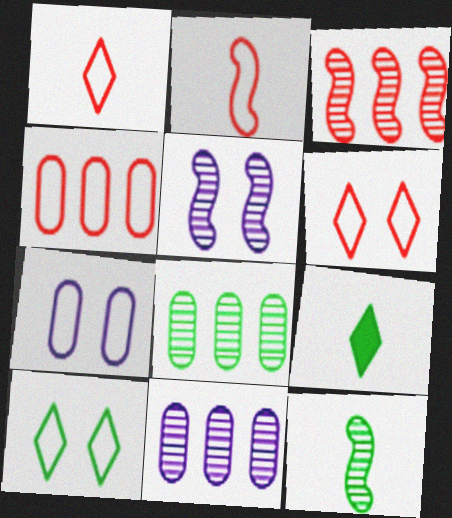[[2, 4, 6], 
[3, 5, 12], 
[3, 7, 9], 
[4, 5, 9]]